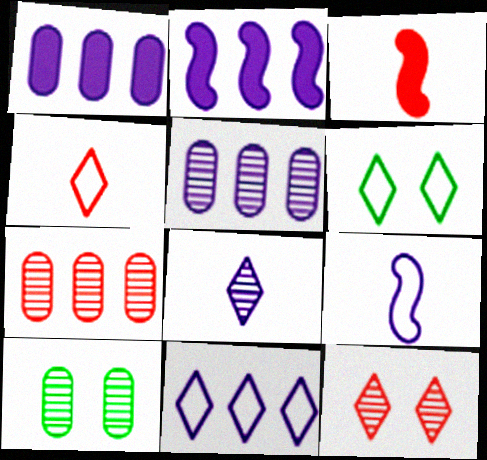[[2, 4, 10], 
[2, 5, 11], 
[3, 5, 6], 
[3, 10, 11], 
[4, 6, 11]]